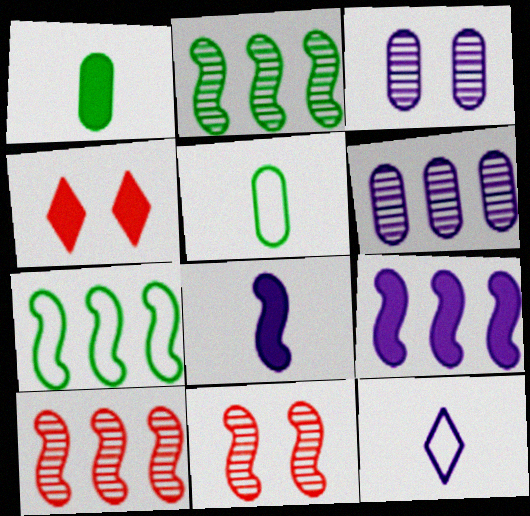[[1, 4, 9], 
[3, 9, 12], 
[7, 8, 11], 
[7, 9, 10]]